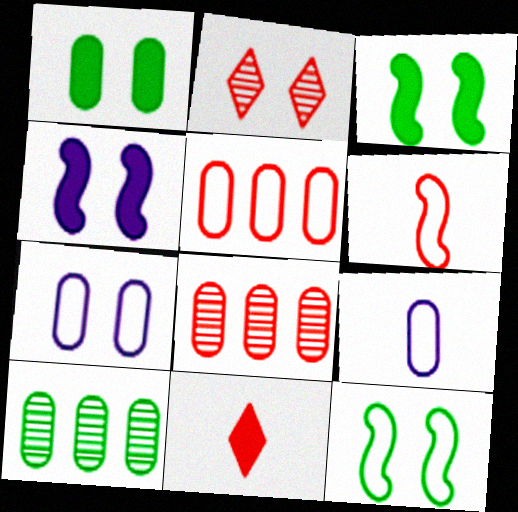[[1, 8, 9], 
[2, 3, 7]]